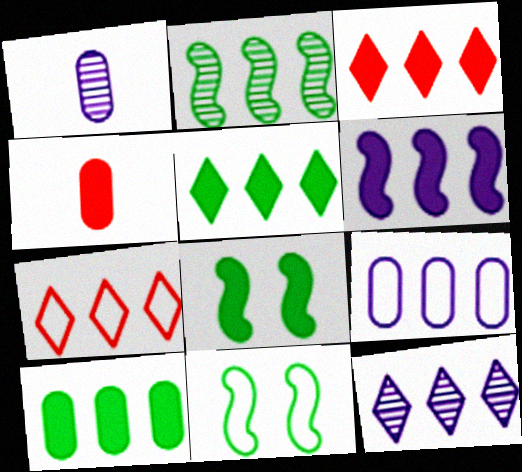[[1, 3, 11], 
[1, 7, 8], 
[2, 3, 9], 
[3, 6, 10], 
[4, 11, 12], 
[5, 7, 12], 
[6, 9, 12]]